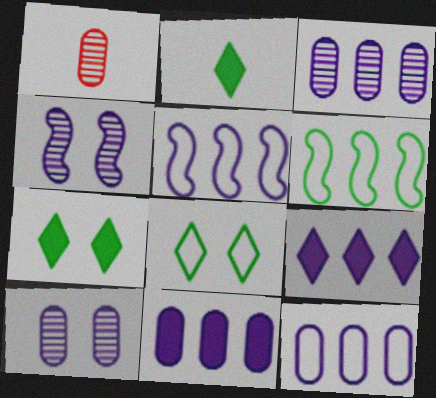[[1, 5, 7], 
[3, 5, 9], 
[3, 11, 12]]